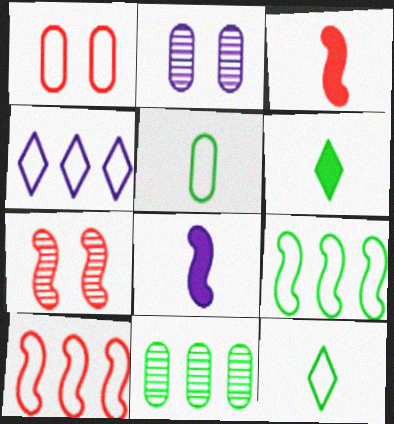[[2, 4, 8], 
[2, 6, 10], 
[3, 7, 10], 
[7, 8, 9]]